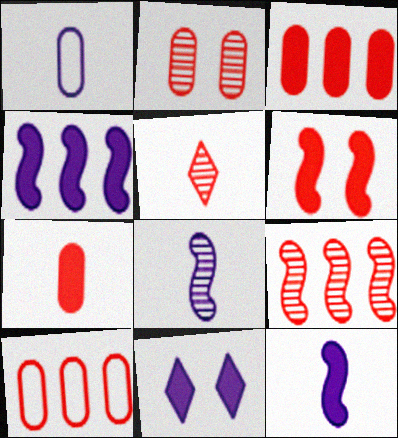[[2, 5, 9], 
[2, 7, 10], 
[5, 6, 10]]